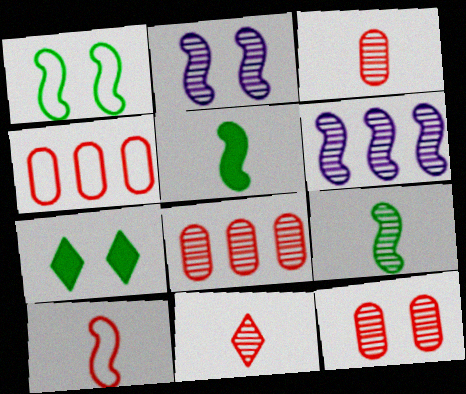[[3, 8, 12]]